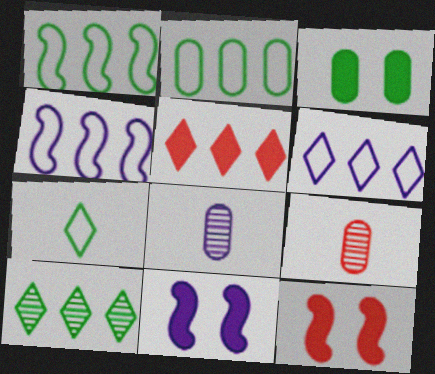[[5, 6, 10], 
[6, 8, 11]]